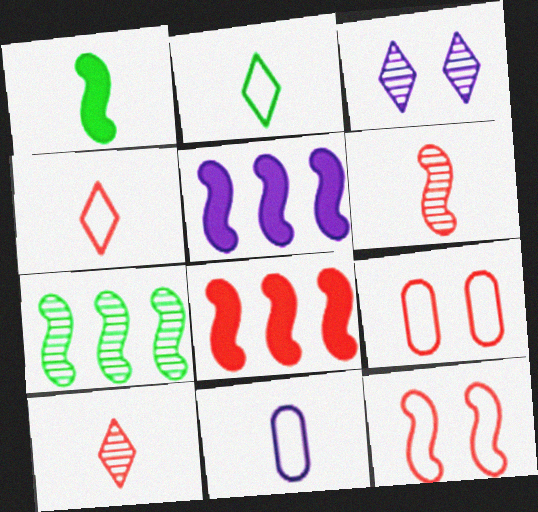[[1, 10, 11], 
[3, 5, 11], 
[6, 8, 12], 
[8, 9, 10]]